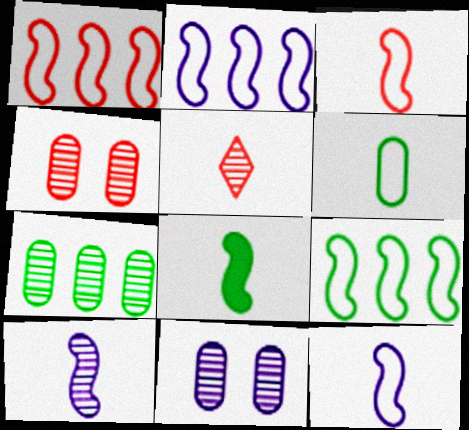[[1, 2, 9], 
[3, 8, 10]]